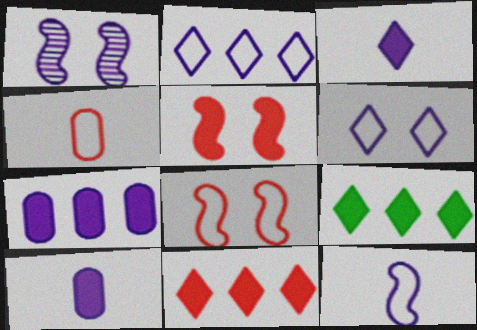[[1, 2, 10], 
[1, 4, 9], 
[5, 9, 10]]